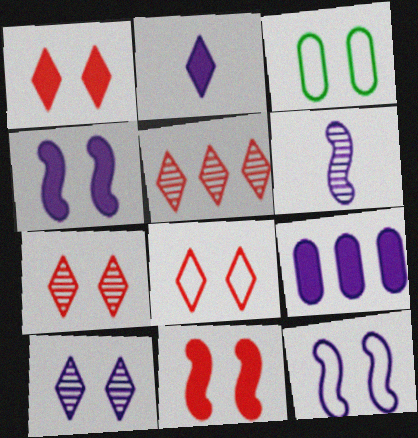[[1, 7, 8], 
[2, 4, 9], 
[3, 4, 7], 
[3, 8, 12], 
[3, 10, 11]]